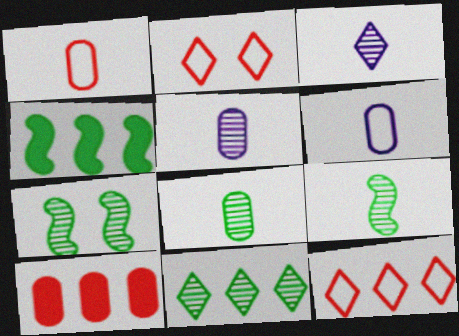[[2, 4, 5], 
[7, 8, 11]]